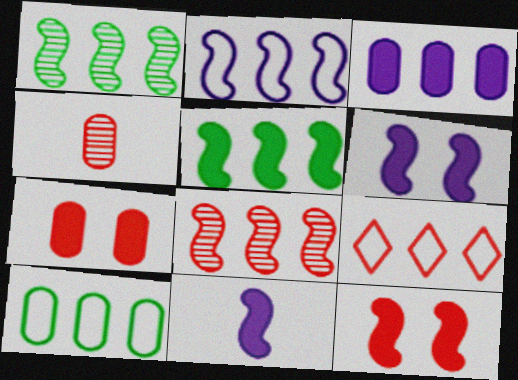[[1, 3, 9], 
[2, 5, 8], 
[2, 9, 10], 
[4, 9, 12], 
[5, 11, 12]]